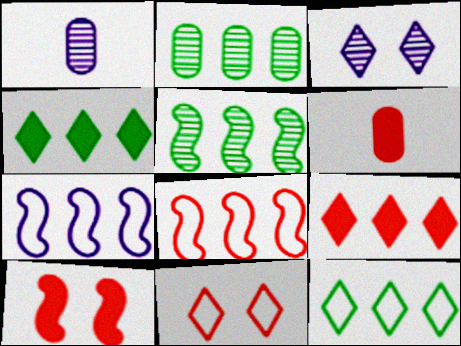[[1, 10, 12], 
[2, 7, 9], 
[6, 9, 10]]